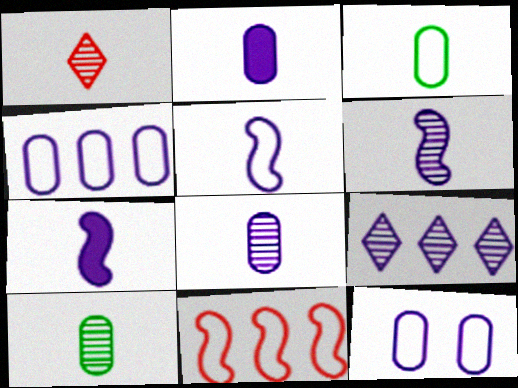[[1, 3, 7], 
[1, 6, 10], 
[5, 6, 7], 
[7, 9, 12]]